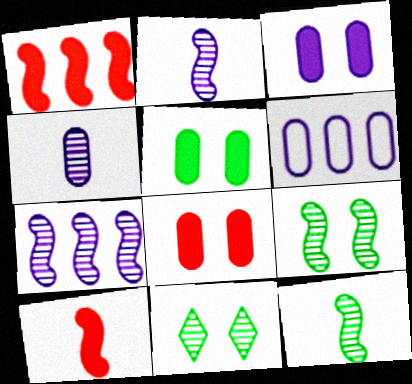[[3, 4, 6], 
[3, 5, 8], 
[6, 10, 11]]